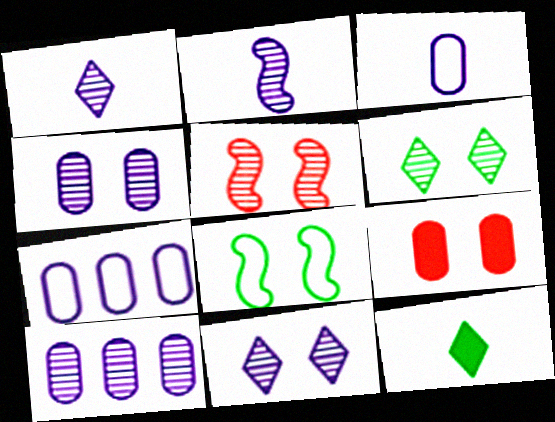[[2, 10, 11], 
[4, 5, 6], 
[5, 7, 12], 
[8, 9, 11]]